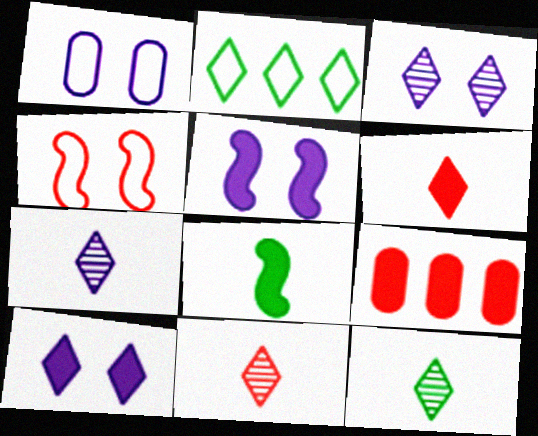[[1, 3, 5], 
[2, 3, 6], 
[2, 10, 11], 
[4, 9, 11], 
[7, 11, 12], 
[8, 9, 10]]